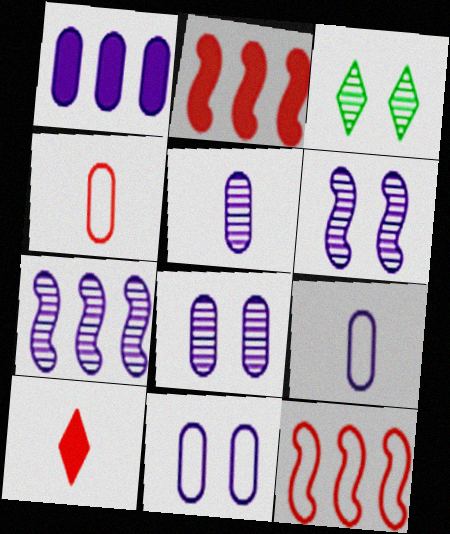[[1, 5, 11], 
[1, 8, 9], 
[2, 3, 9]]